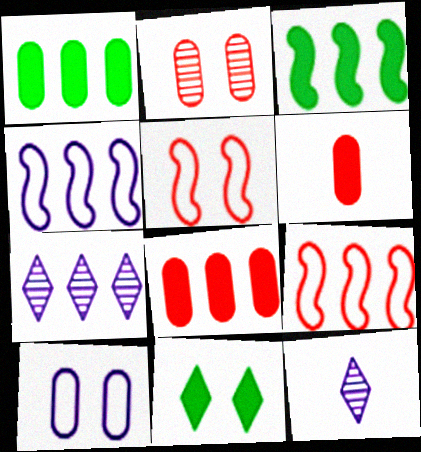[[1, 5, 12], 
[1, 7, 9]]